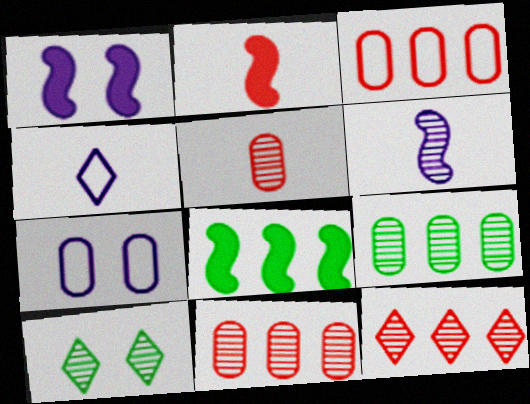[[1, 2, 8], 
[6, 10, 11]]